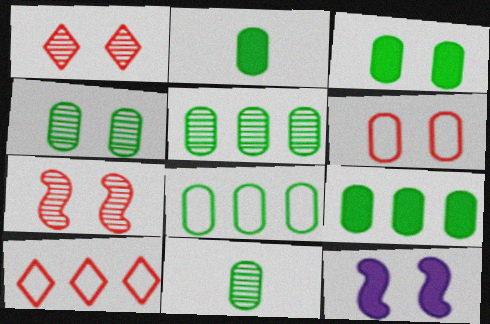[[2, 3, 9], 
[2, 4, 8], 
[3, 8, 11], 
[4, 5, 11], 
[5, 8, 9], 
[10, 11, 12]]